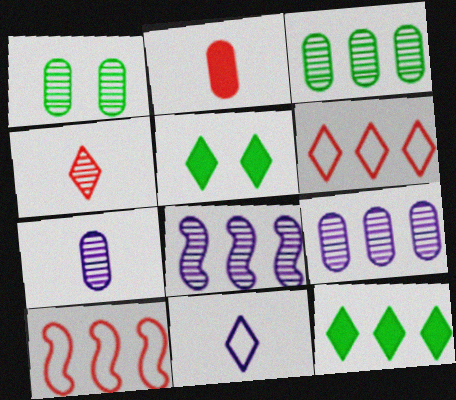[[1, 4, 8], 
[5, 7, 10], 
[9, 10, 12]]